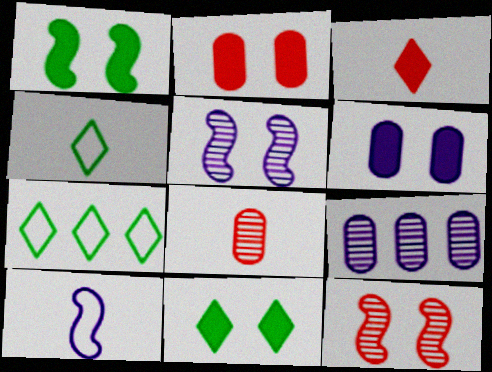[]